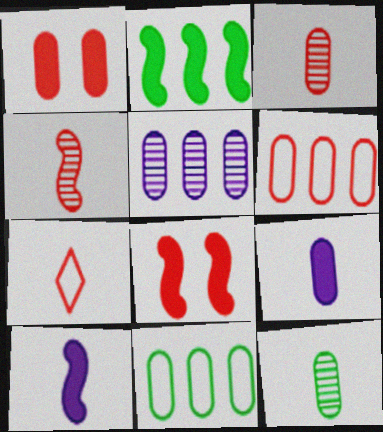[[1, 3, 6], 
[2, 8, 10], 
[7, 10, 12]]